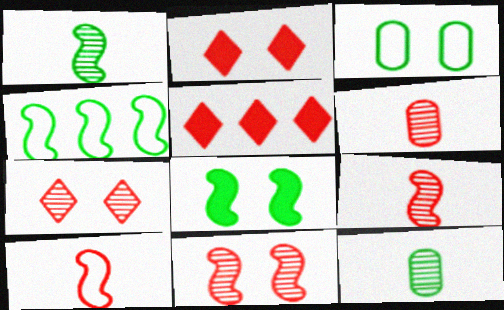[[1, 4, 8]]